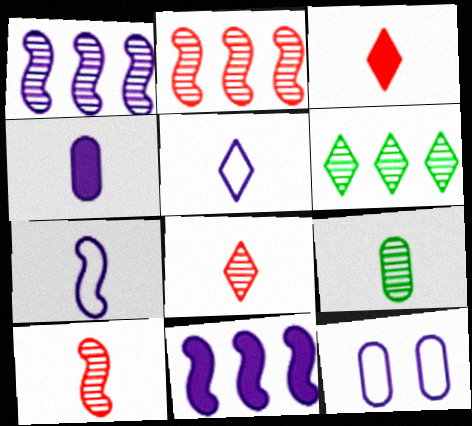[[3, 7, 9]]